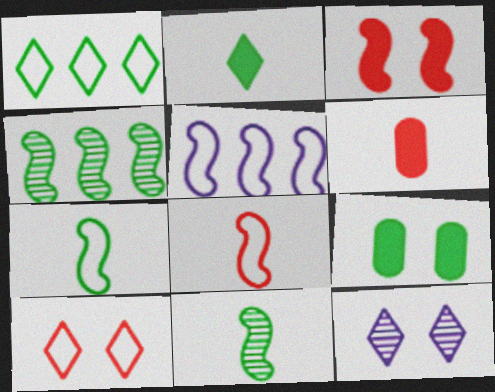[[1, 9, 11], 
[3, 5, 11]]